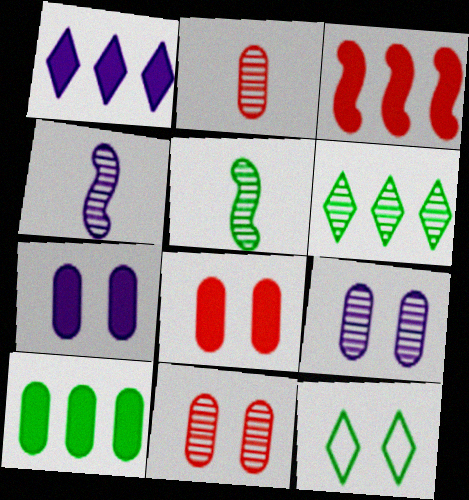[[1, 3, 10], 
[4, 6, 11], 
[5, 10, 12]]